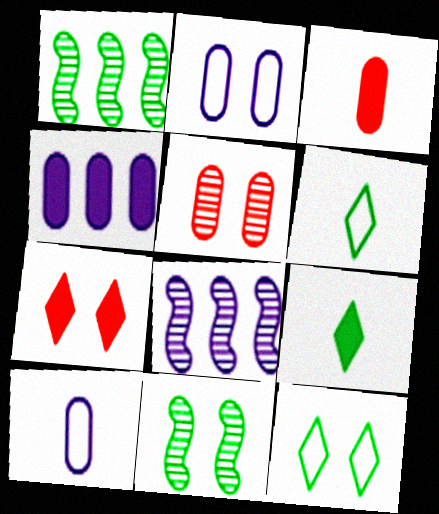[[1, 7, 10], 
[2, 7, 11], 
[3, 8, 12]]